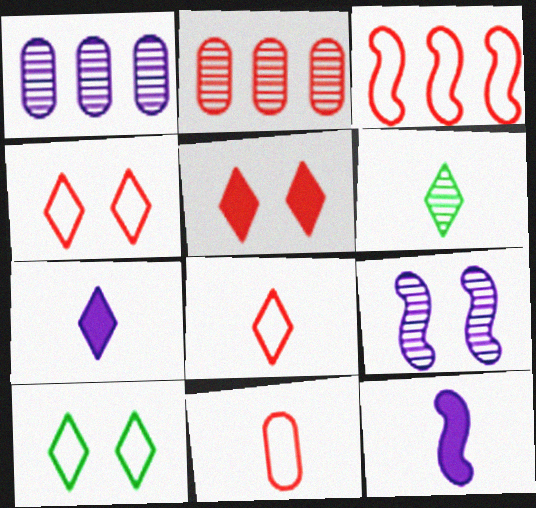[[2, 6, 9], 
[2, 10, 12], 
[3, 4, 11], 
[6, 7, 8], 
[6, 11, 12]]